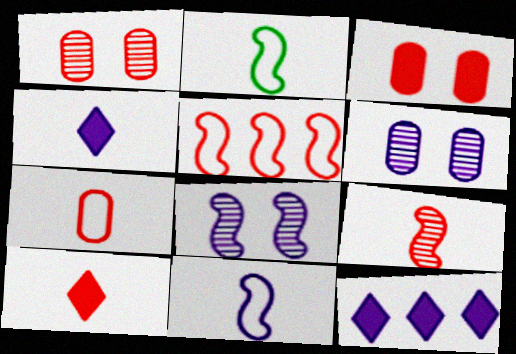[[1, 2, 12], 
[1, 5, 10], 
[6, 11, 12], 
[7, 9, 10]]